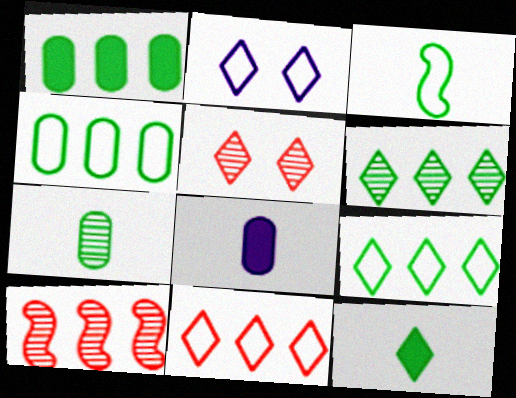[[3, 7, 12]]